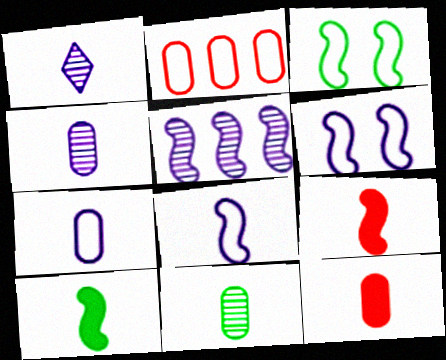[[3, 5, 9], 
[7, 11, 12]]